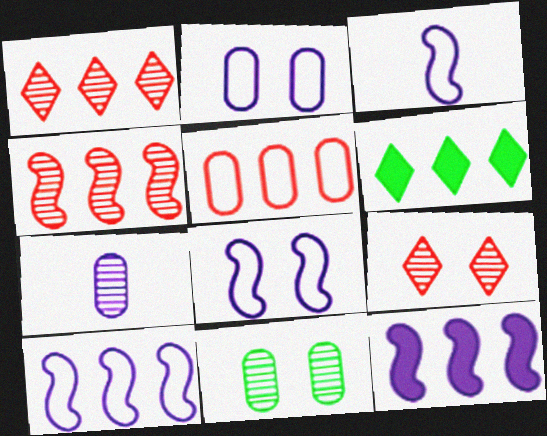[[3, 8, 10]]